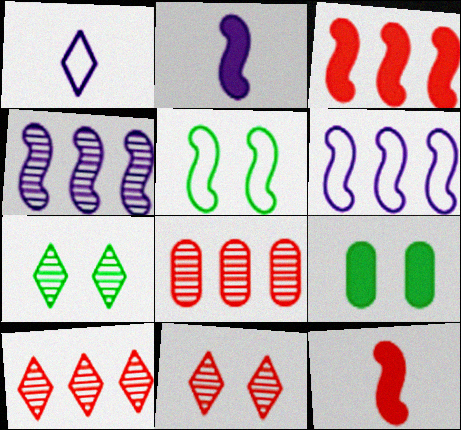[[4, 5, 12], 
[5, 7, 9]]